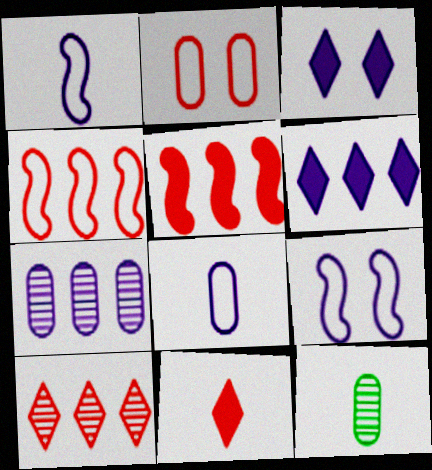[[1, 3, 7], 
[1, 11, 12], 
[3, 4, 12]]